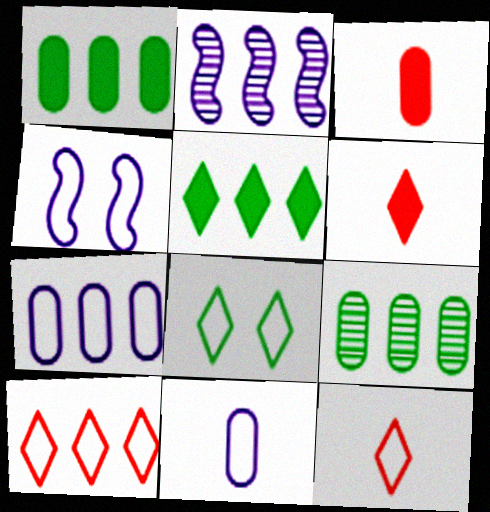[[1, 2, 10], 
[2, 3, 8], 
[4, 6, 9]]